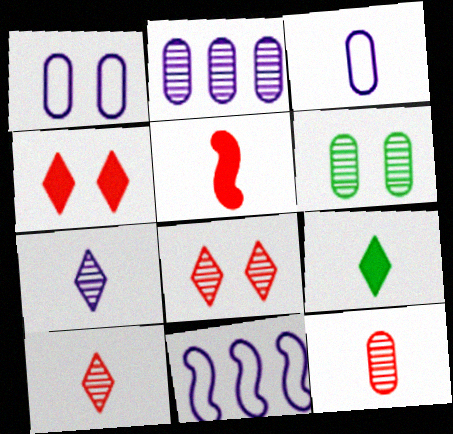[[2, 6, 12]]